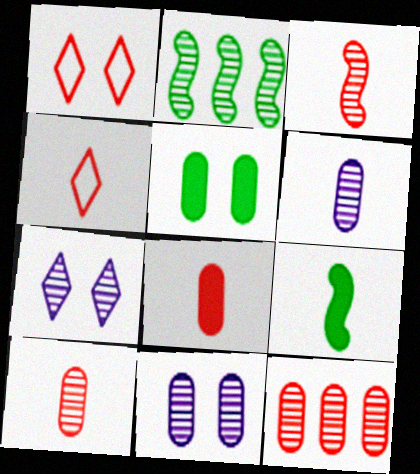[[2, 7, 10], 
[3, 4, 8], 
[4, 6, 9]]